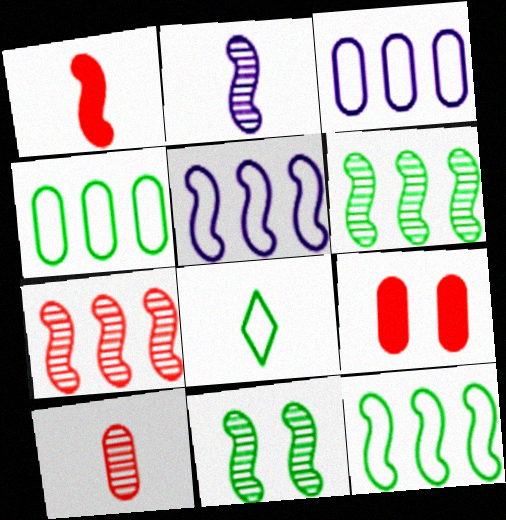[[1, 5, 11], 
[2, 7, 11]]